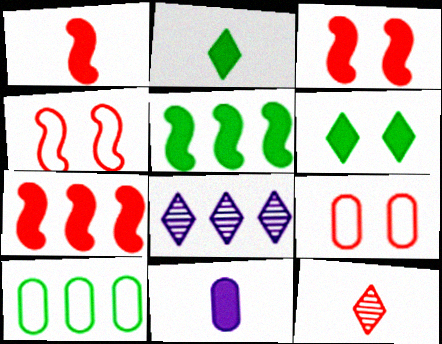[[1, 2, 11], 
[1, 3, 7], 
[6, 7, 11], 
[7, 8, 10], 
[7, 9, 12]]